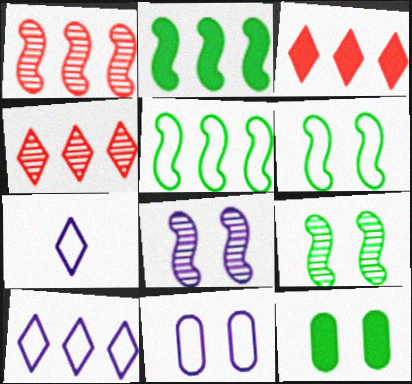[[1, 7, 12]]